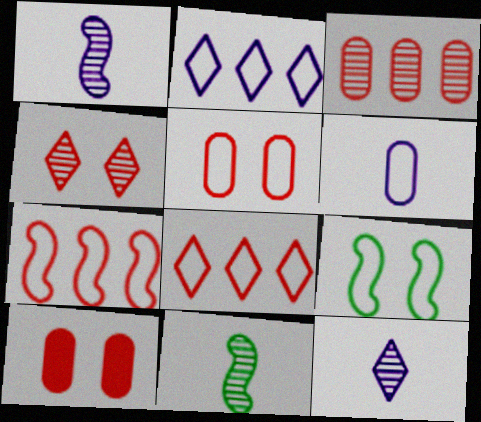[[2, 10, 11], 
[6, 8, 9]]